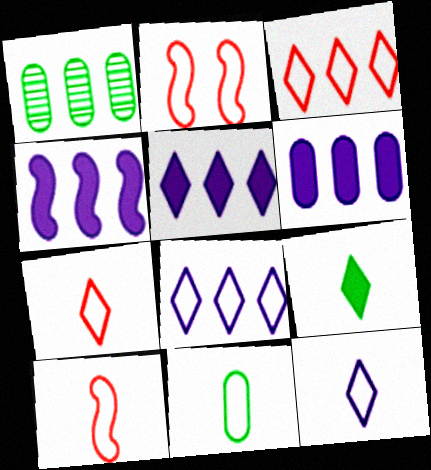[[1, 3, 4], 
[2, 8, 11], 
[4, 5, 6], 
[10, 11, 12]]